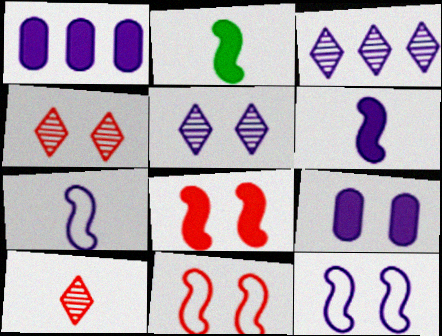[[1, 5, 7], 
[3, 7, 9], 
[5, 9, 12]]